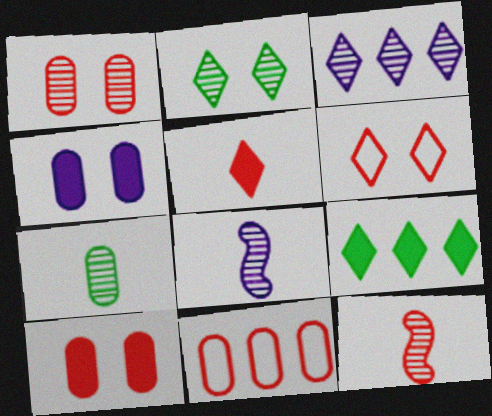[[4, 7, 11]]